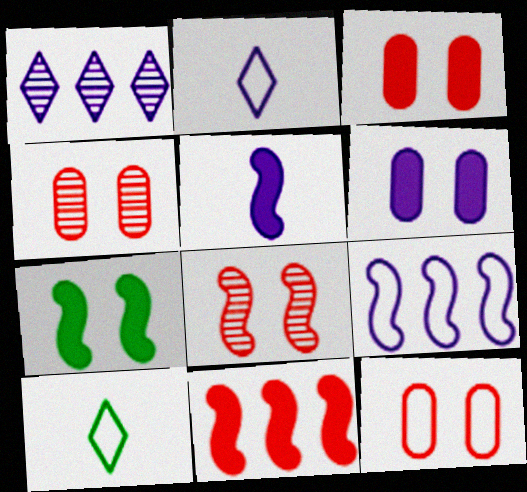[[3, 4, 12], 
[5, 7, 11], 
[9, 10, 12]]